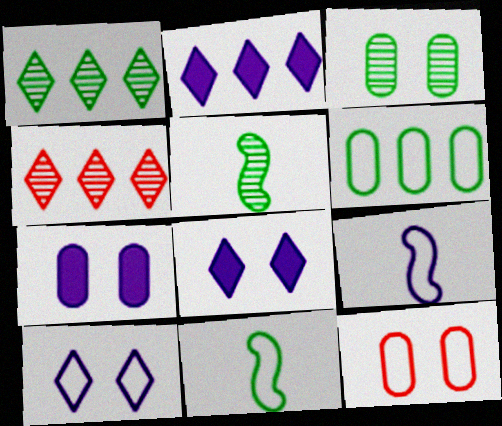[[1, 3, 5], 
[2, 5, 12], 
[3, 7, 12], 
[4, 7, 11]]